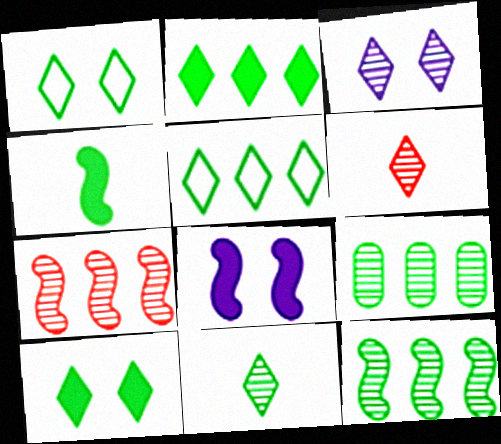[[1, 2, 11], 
[1, 4, 9], 
[5, 10, 11]]